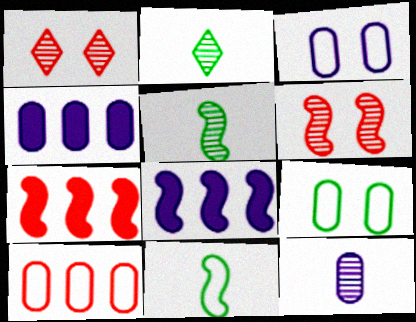[[1, 4, 11], 
[2, 3, 7], 
[3, 4, 12], 
[6, 8, 11]]